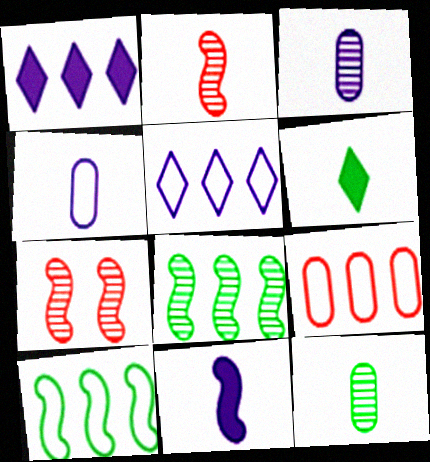[[1, 8, 9], 
[2, 4, 6], 
[5, 9, 10], 
[7, 10, 11]]